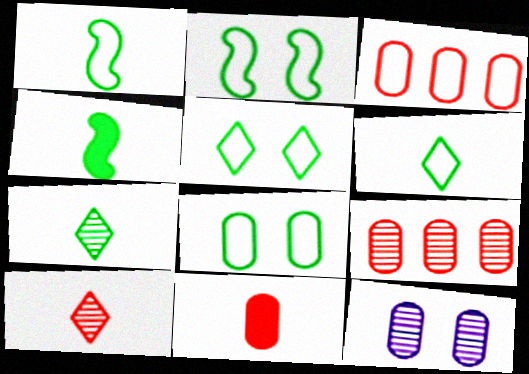[[2, 5, 8]]